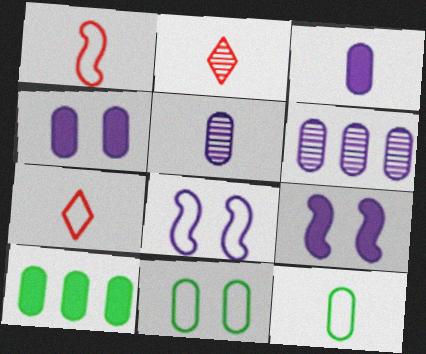[[2, 8, 10]]